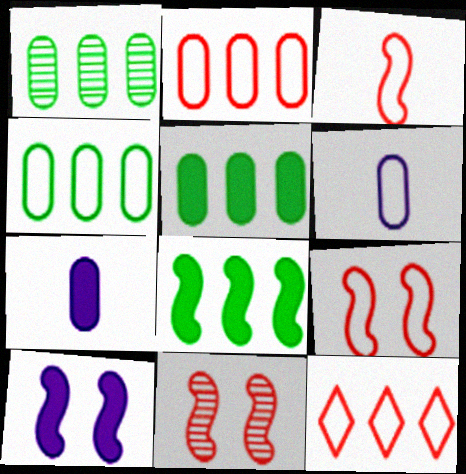[[1, 4, 5]]